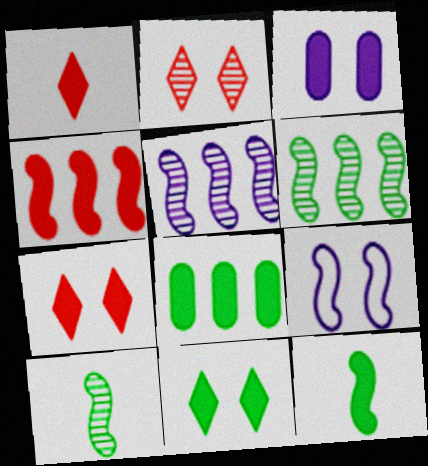[[4, 9, 10], 
[8, 11, 12]]